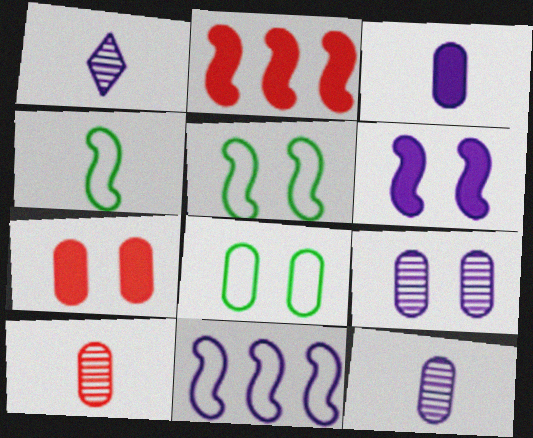[[1, 2, 8], 
[7, 8, 9]]